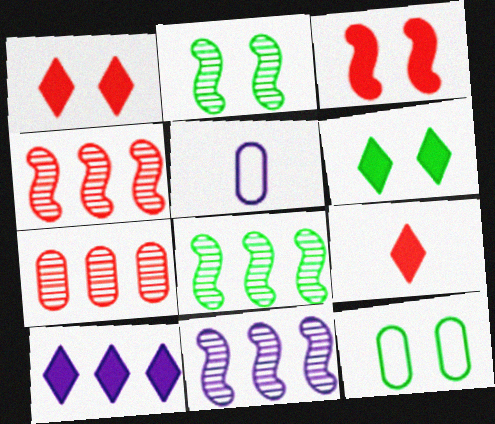[[1, 5, 8], 
[2, 6, 12], 
[4, 5, 6], 
[4, 8, 11], 
[6, 9, 10], 
[9, 11, 12]]